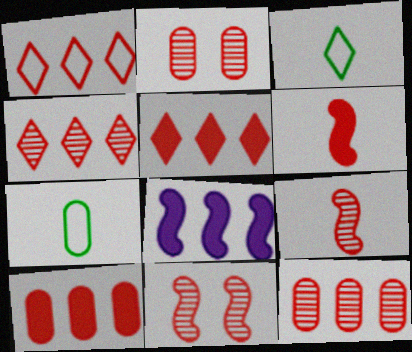[[1, 2, 6], 
[1, 4, 5], 
[2, 3, 8], 
[2, 4, 9]]